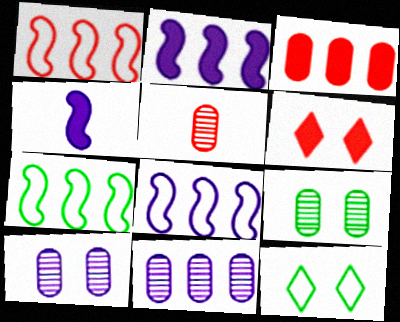[[1, 5, 6], 
[1, 7, 8], 
[2, 5, 12], 
[5, 9, 11]]